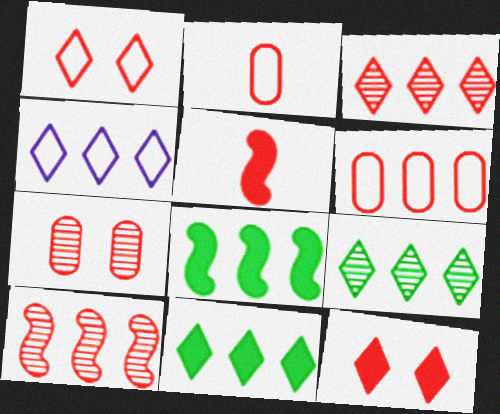[[2, 10, 12], 
[3, 4, 11]]